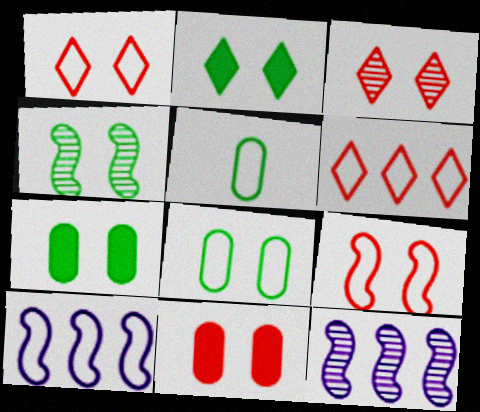[[1, 5, 10], 
[2, 4, 8], 
[3, 9, 11]]